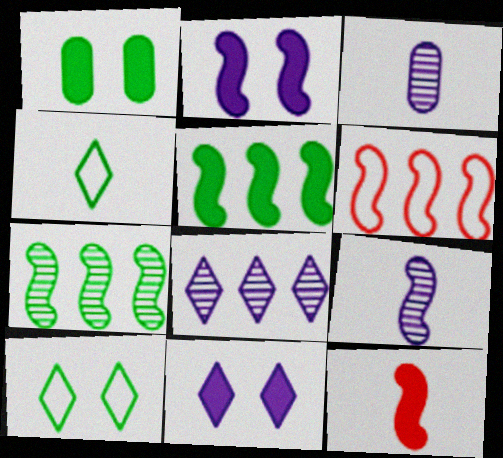[[1, 4, 7], 
[2, 5, 12], 
[3, 4, 12]]